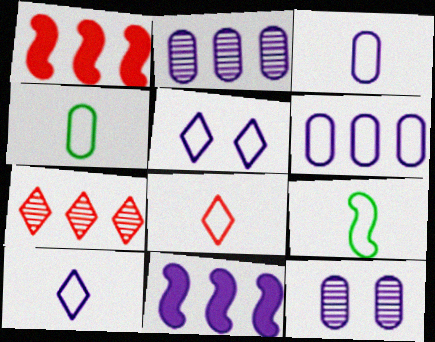[[3, 8, 9], 
[10, 11, 12]]